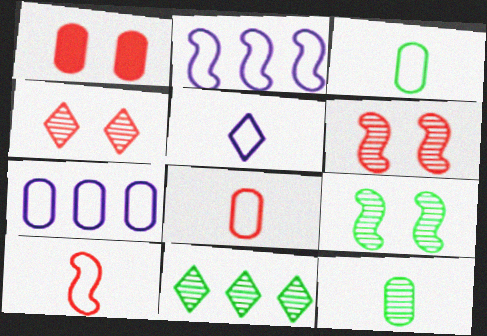[[1, 7, 12], 
[3, 5, 10], 
[9, 11, 12]]